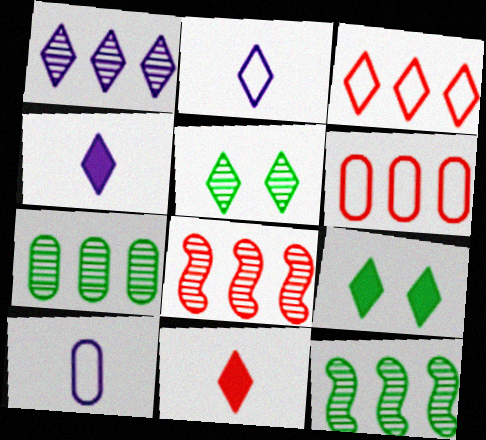[[1, 7, 8], 
[3, 4, 5], 
[8, 9, 10]]